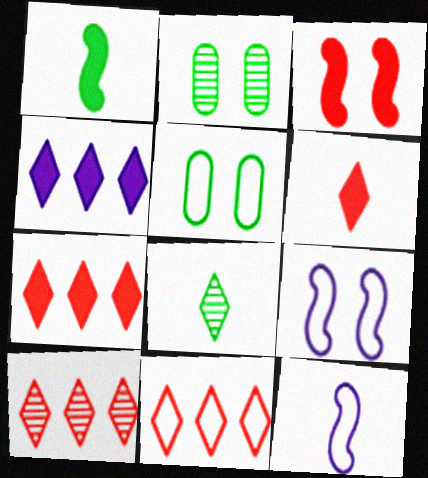[[2, 7, 12], 
[5, 11, 12], 
[7, 10, 11]]